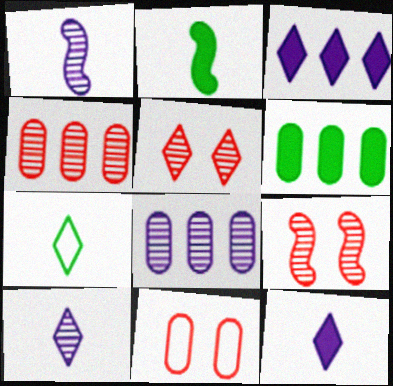[[3, 5, 7]]